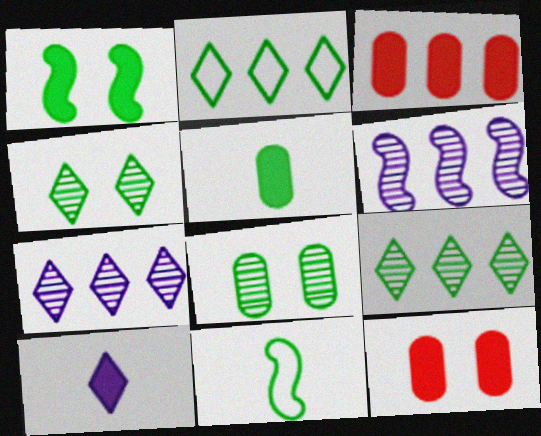[[1, 3, 10], 
[2, 3, 6], 
[7, 11, 12]]